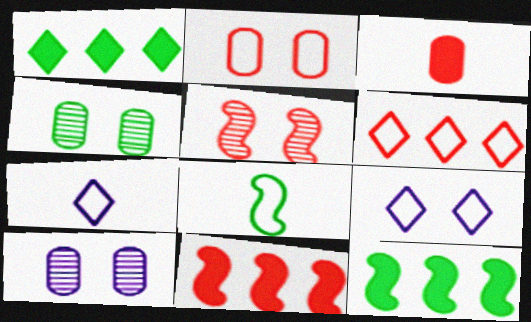[[1, 4, 8], 
[3, 5, 6], 
[4, 7, 11]]